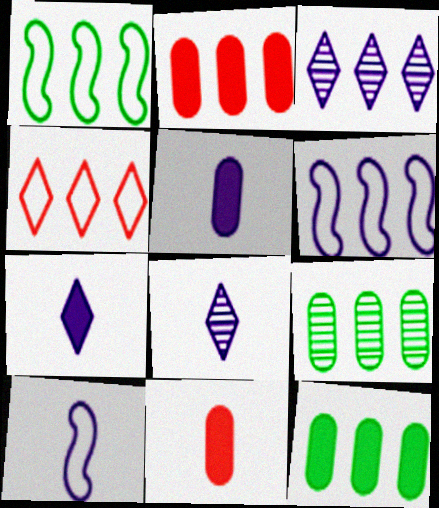[[1, 2, 3], 
[5, 8, 10]]